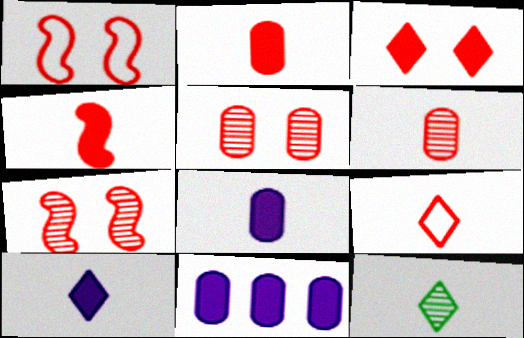[[1, 3, 5], 
[1, 11, 12], 
[4, 6, 9], 
[9, 10, 12]]